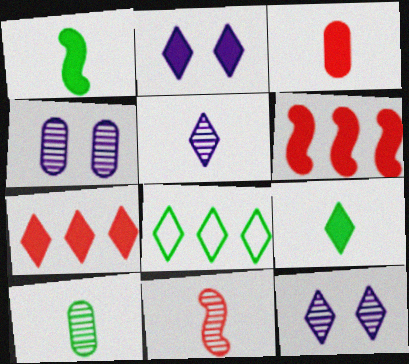[[2, 7, 9], 
[5, 10, 11]]